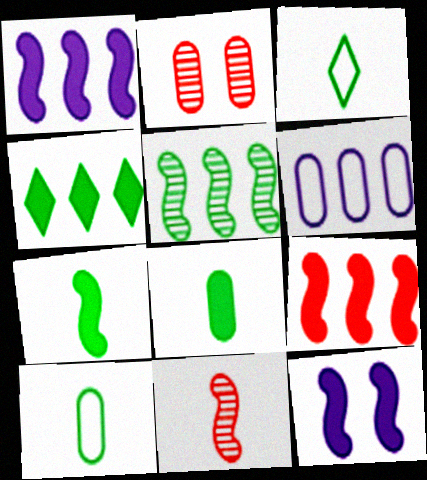[[1, 2, 3], 
[2, 6, 8], 
[7, 9, 12]]